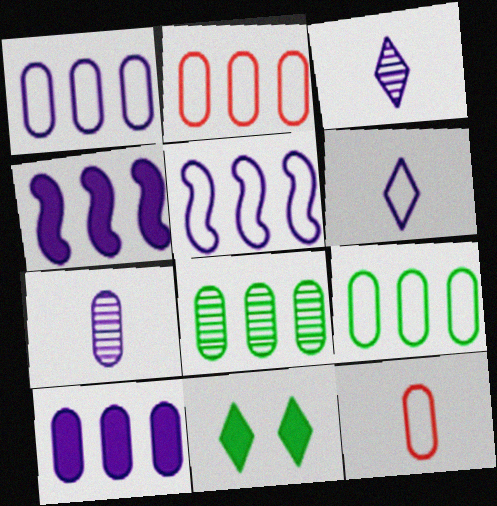[[1, 2, 9], 
[2, 8, 10]]